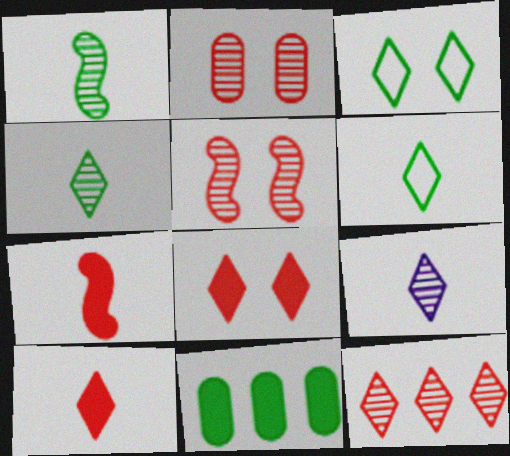[[1, 3, 11], 
[6, 9, 10]]